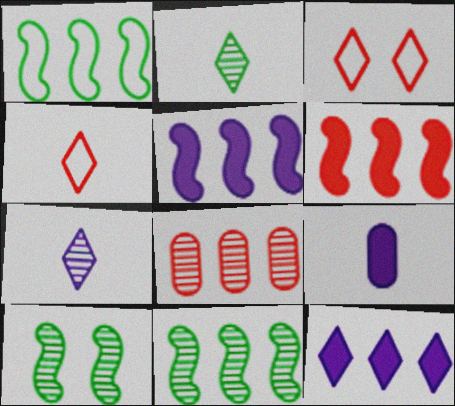[[1, 8, 12], 
[2, 3, 12], 
[3, 9, 11], 
[7, 8, 10]]